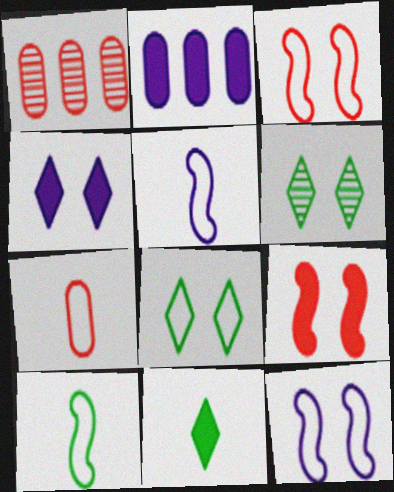[[1, 4, 10], 
[1, 11, 12], 
[2, 9, 11]]